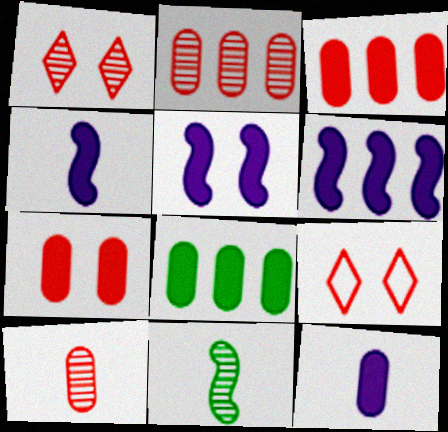[[4, 5, 6], 
[7, 8, 12]]